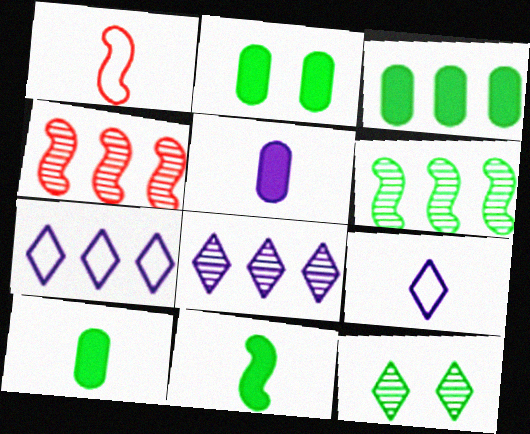[[1, 2, 8], 
[2, 3, 10], 
[2, 4, 9], 
[3, 4, 7]]